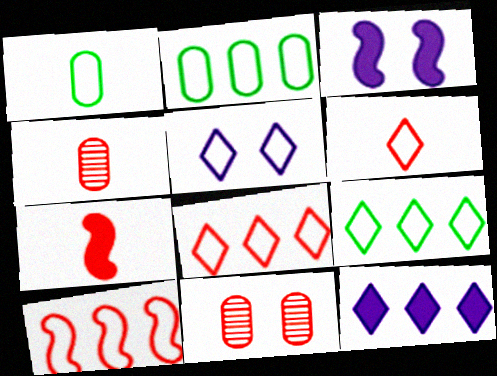[[1, 5, 10], 
[3, 4, 9], 
[4, 6, 7], 
[5, 6, 9], 
[7, 8, 11]]